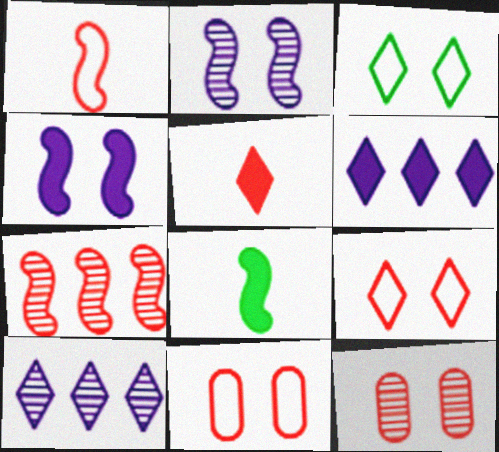[[3, 4, 12], 
[3, 5, 10], 
[5, 7, 11], 
[8, 10, 11]]